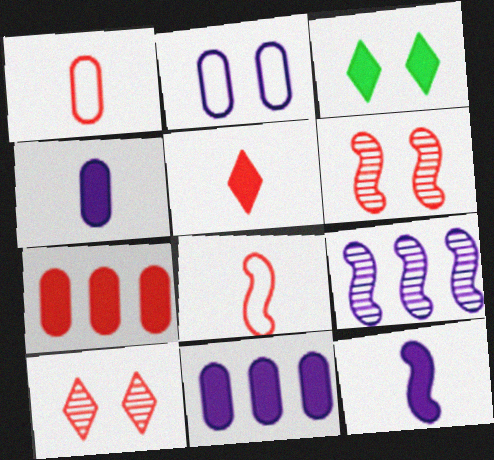[[1, 3, 9], 
[2, 3, 6], 
[3, 7, 12], 
[7, 8, 10]]